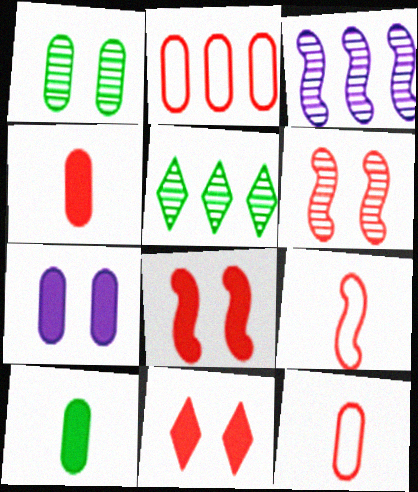[[5, 7, 9]]